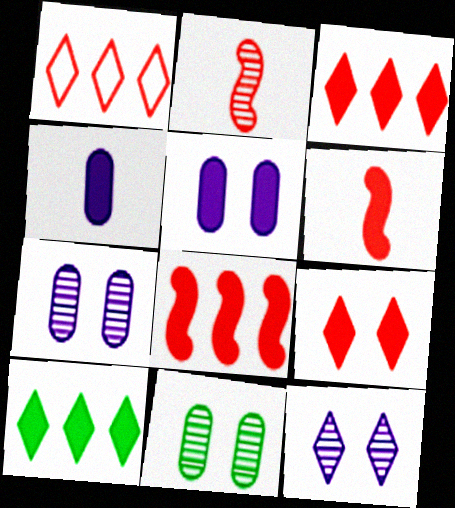[[5, 6, 10]]